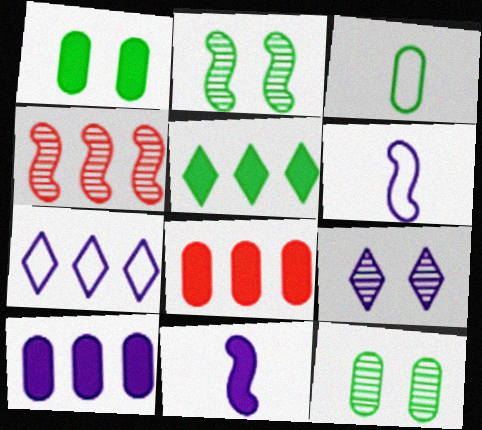[[2, 3, 5], 
[6, 9, 10]]